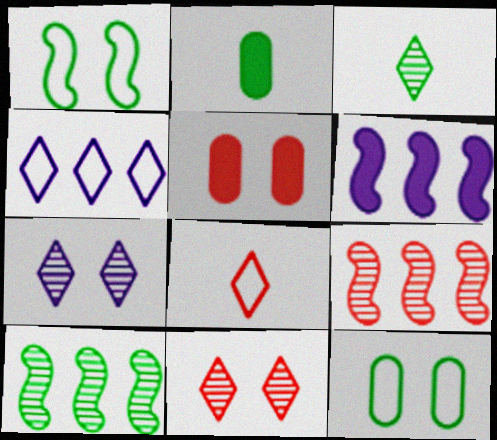[[1, 5, 7], 
[5, 8, 9]]